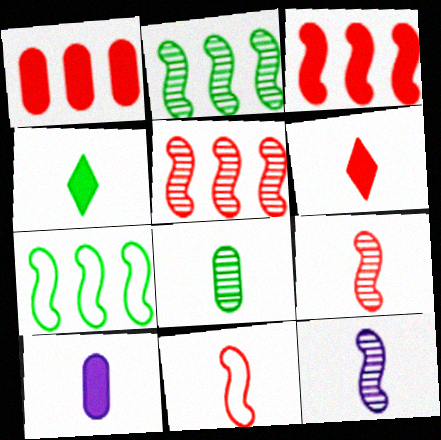[]